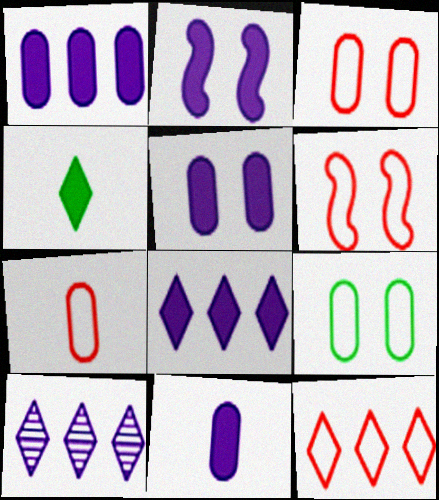[[1, 5, 11], 
[2, 8, 11], 
[6, 7, 12]]